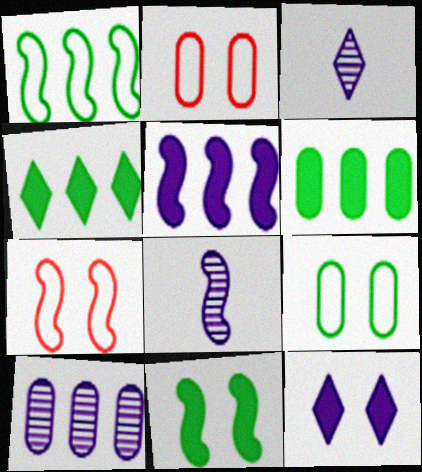[[2, 4, 8], 
[3, 6, 7]]